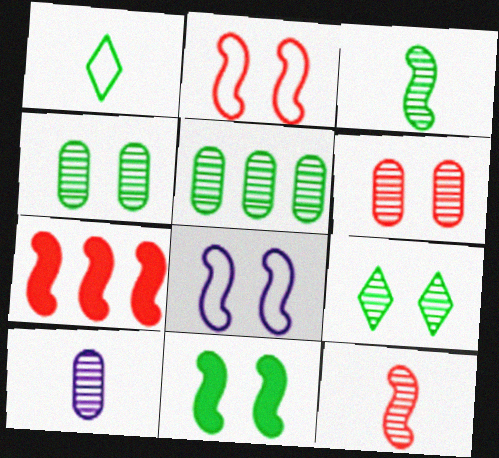[[1, 5, 11], 
[2, 7, 12], 
[3, 5, 9], 
[3, 7, 8], 
[5, 6, 10]]